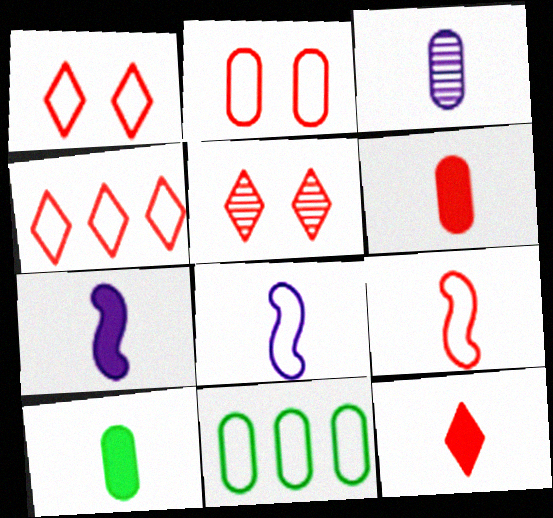[[1, 8, 11], 
[2, 4, 9], 
[4, 5, 12], 
[5, 7, 11], 
[7, 10, 12]]